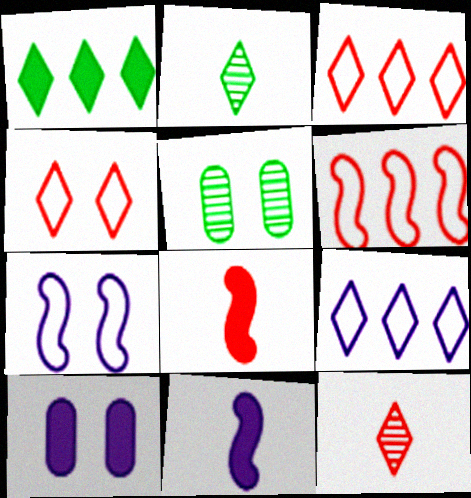[[1, 8, 10], 
[2, 6, 10], 
[3, 5, 11], 
[5, 8, 9]]